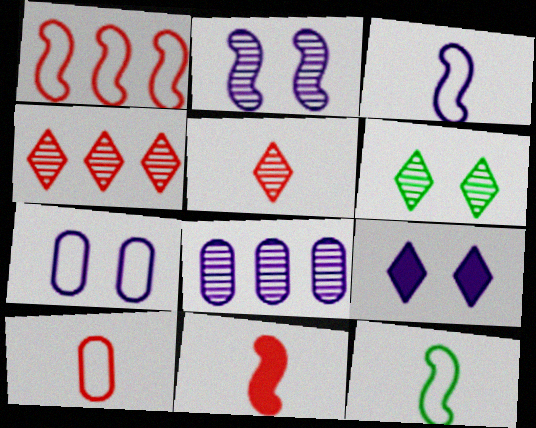[[2, 7, 9], 
[3, 8, 9], 
[5, 10, 11]]